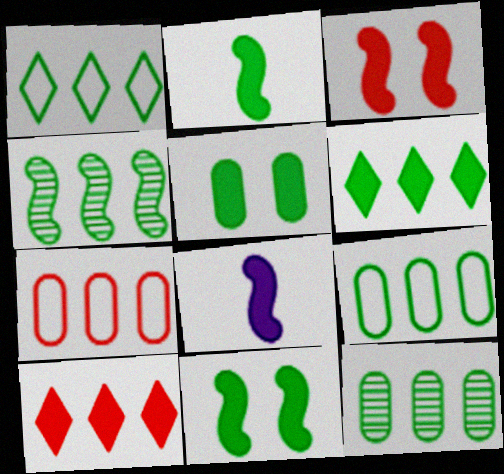[[2, 5, 6], 
[4, 6, 9], 
[5, 8, 10]]